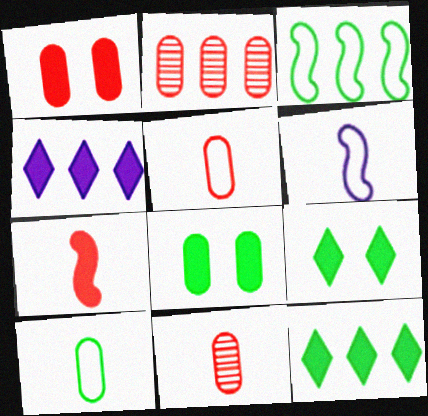[[1, 2, 5], 
[2, 3, 4], 
[2, 6, 9], 
[4, 7, 8]]